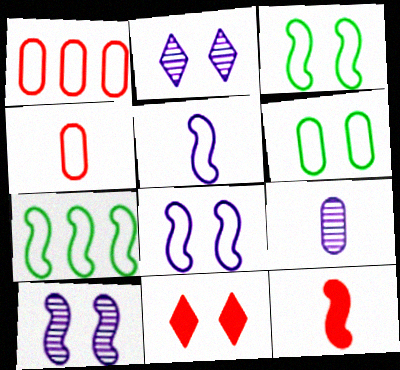[[6, 10, 11], 
[7, 9, 11], 
[7, 10, 12]]